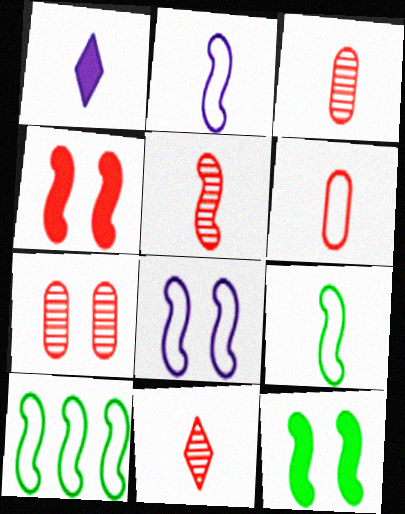[[1, 3, 9], 
[1, 7, 10], 
[3, 5, 11]]